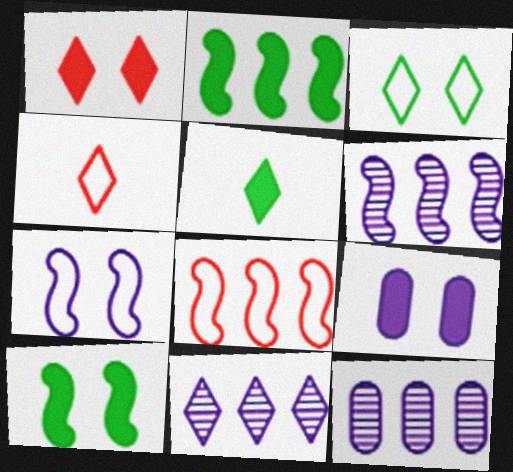[[1, 9, 10], 
[2, 6, 8], 
[4, 10, 12], 
[6, 11, 12]]